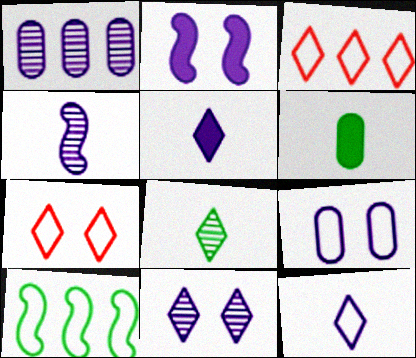[[1, 2, 12], 
[1, 4, 11], 
[2, 9, 11]]